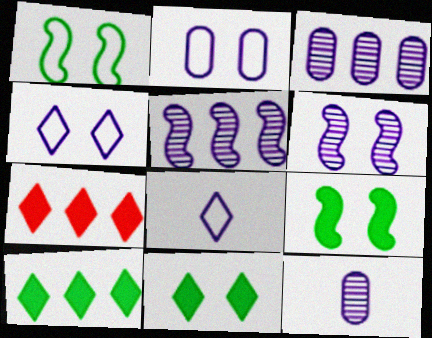[[1, 7, 12]]